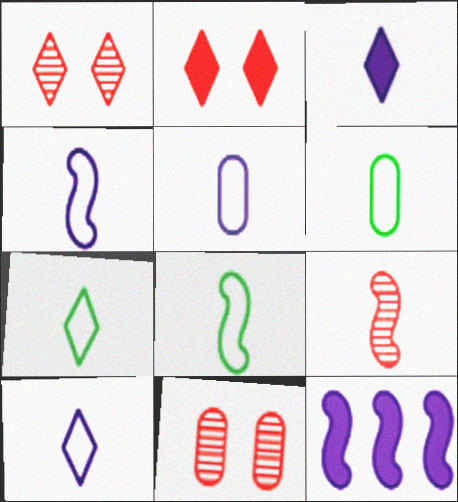[[1, 6, 12], 
[3, 6, 9], 
[4, 5, 10], 
[6, 7, 8], 
[7, 11, 12]]